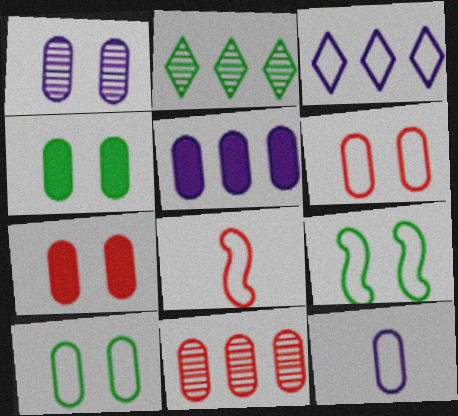[[1, 4, 6], 
[1, 5, 12], 
[1, 7, 10], 
[3, 8, 10], 
[4, 11, 12]]